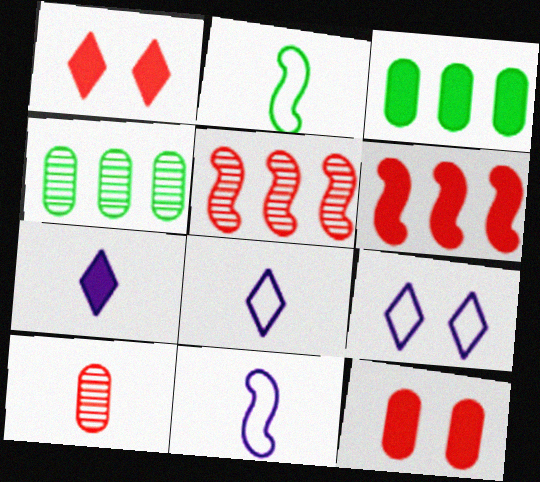[[1, 4, 11], 
[2, 7, 10]]